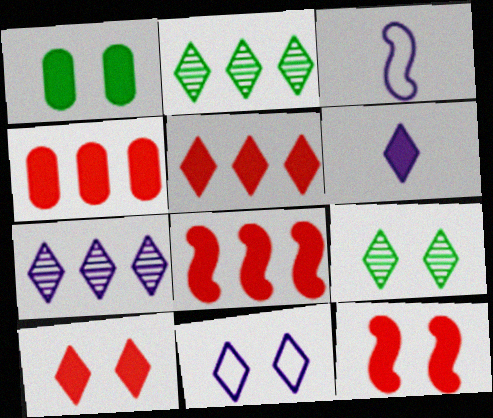[[1, 6, 8], 
[3, 4, 9], 
[4, 5, 8], 
[6, 7, 11], 
[9, 10, 11]]